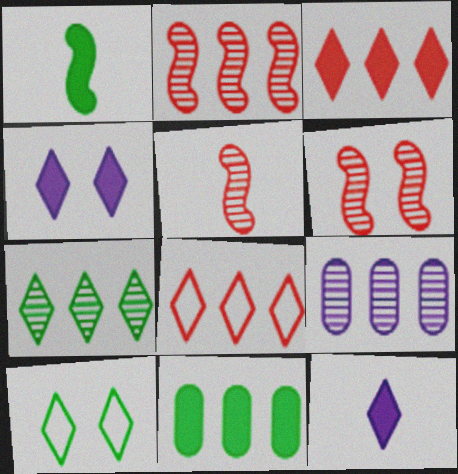[[2, 5, 6], 
[2, 7, 9]]